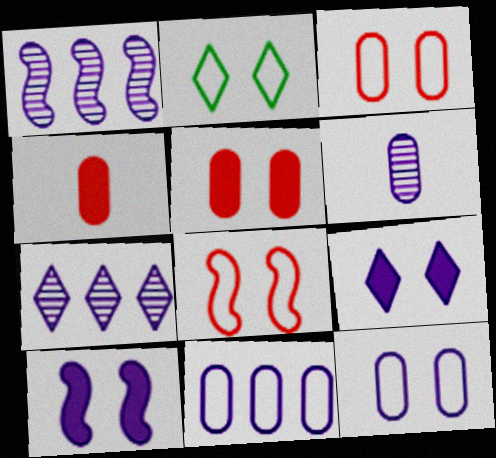[[1, 2, 4], 
[2, 8, 12]]